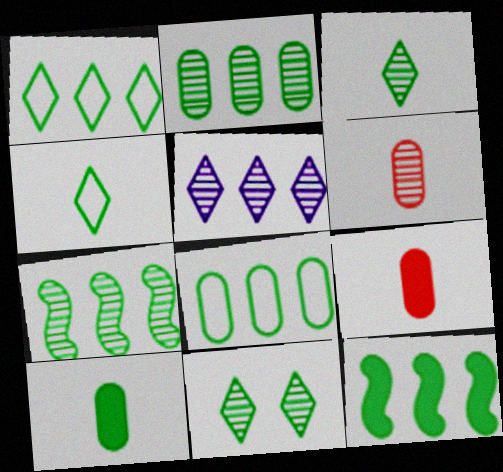[[1, 2, 12]]